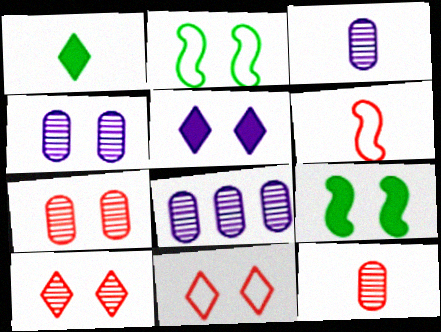[[1, 3, 6], 
[2, 5, 7], 
[3, 4, 8], 
[4, 9, 11]]